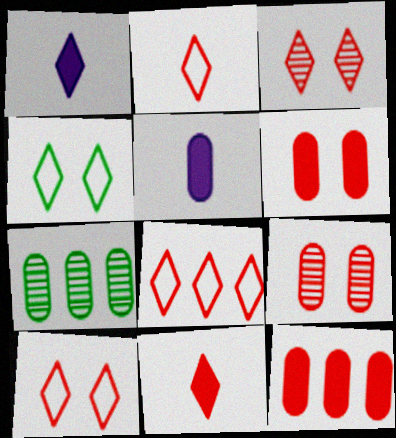[[2, 8, 10], 
[3, 8, 11]]